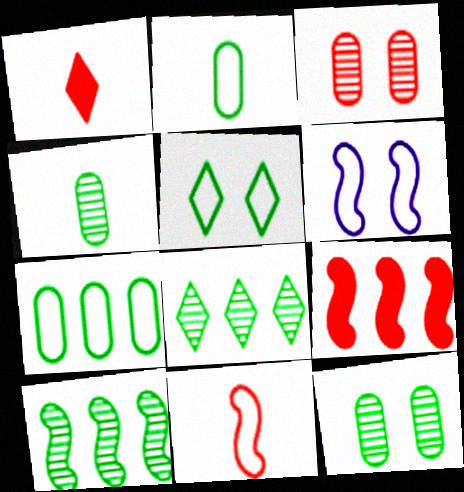[]